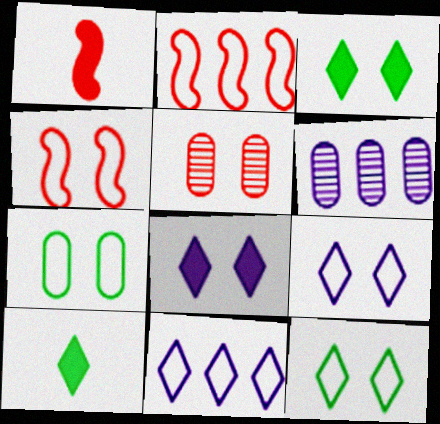[[1, 6, 12], 
[4, 6, 10], 
[4, 7, 9]]